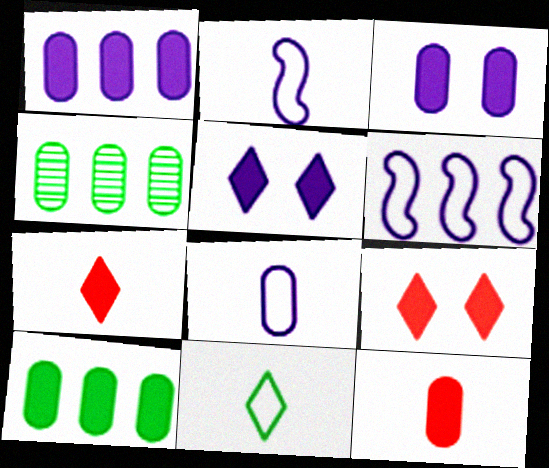[[2, 4, 9], 
[3, 10, 12]]